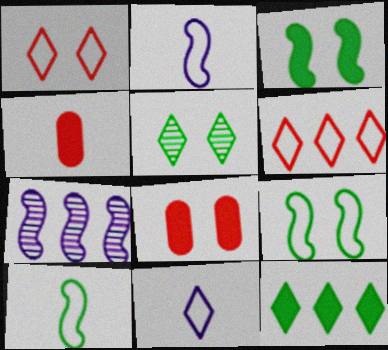[]